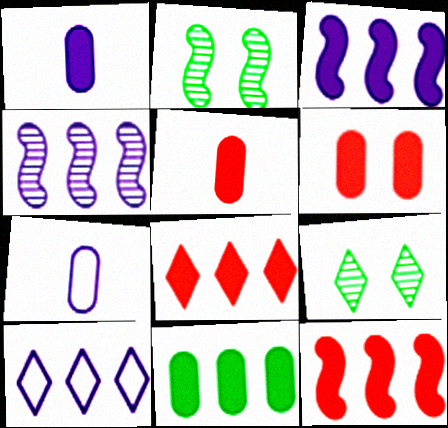[[1, 6, 11], 
[2, 5, 10], 
[2, 7, 8], 
[3, 8, 11], 
[7, 9, 12]]